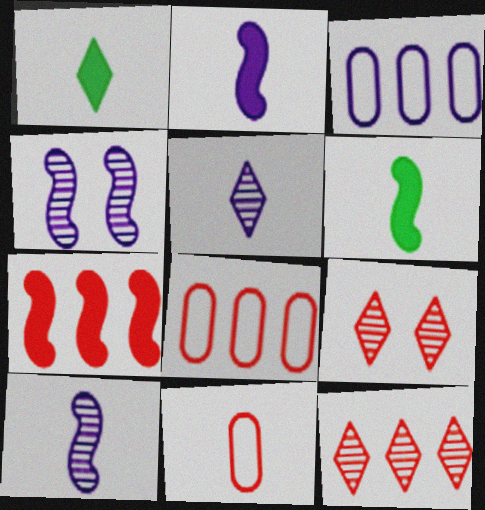[[1, 4, 8], 
[1, 10, 11], 
[3, 6, 9], 
[5, 6, 11], 
[7, 8, 12], 
[7, 9, 11]]